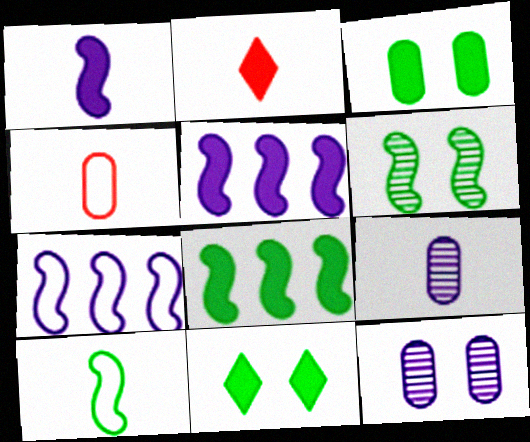[[2, 3, 5], 
[2, 9, 10], 
[6, 8, 10]]